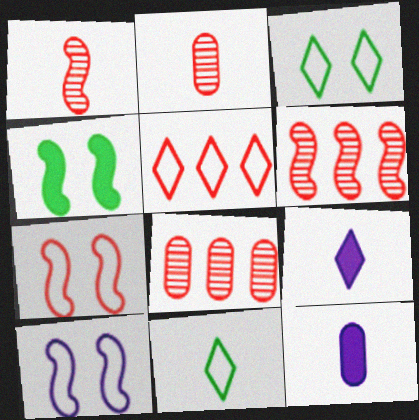[[1, 11, 12], 
[3, 6, 12]]